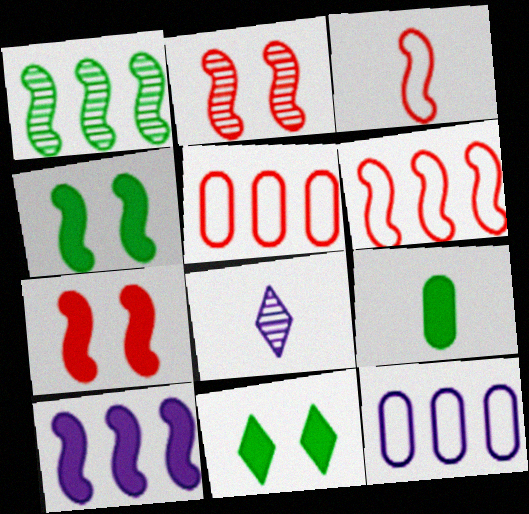[[1, 6, 10], 
[3, 8, 9], 
[4, 5, 8]]